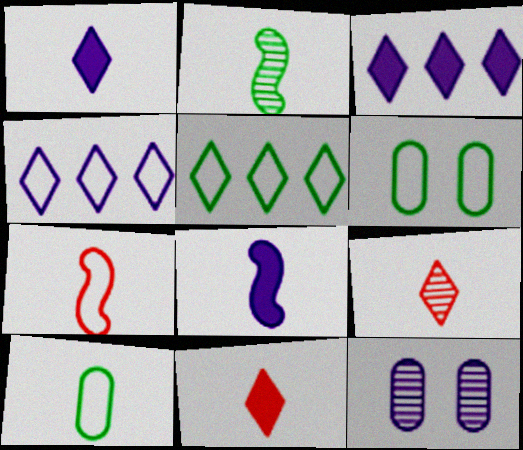[[2, 7, 8], 
[4, 6, 7], 
[4, 8, 12], 
[8, 9, 10]]